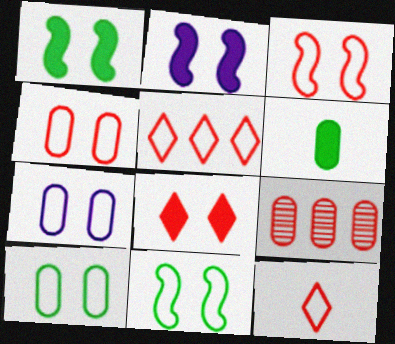[[4, 7, 10], 
[6, 7, 9]]